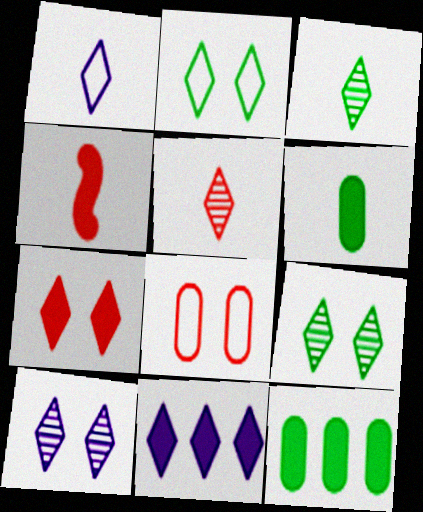[[1, 10, 11], 
[2, 5, 11], 
[2, 7, 10]]